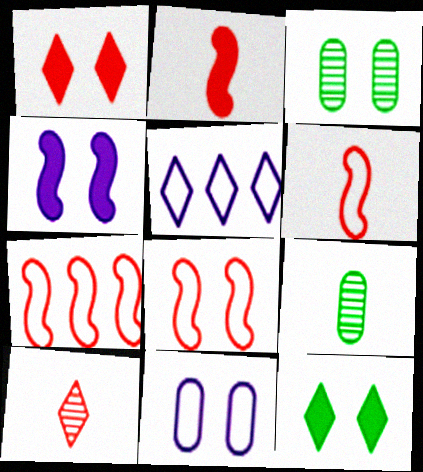[[2, 3, 5], 
[5, 10, 12], 
[6, 7, 8]]